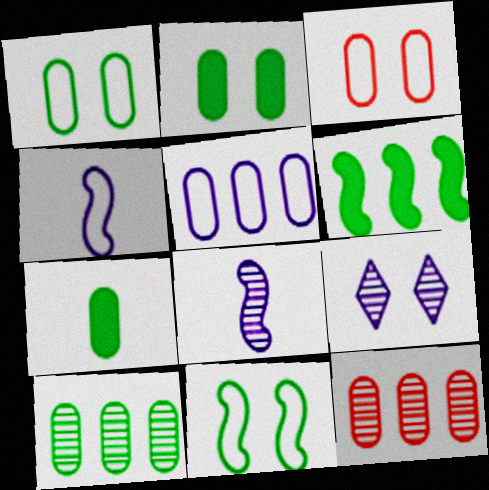[[1, 7, 10]]